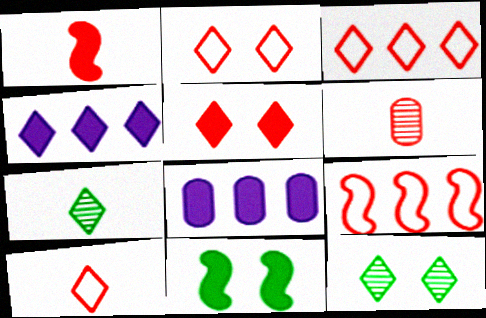[[1, 6, 10], 
[2, 3, 10], 
[2, 4, 7], 
[4, 10, 12], 
[5, 6, 9]]